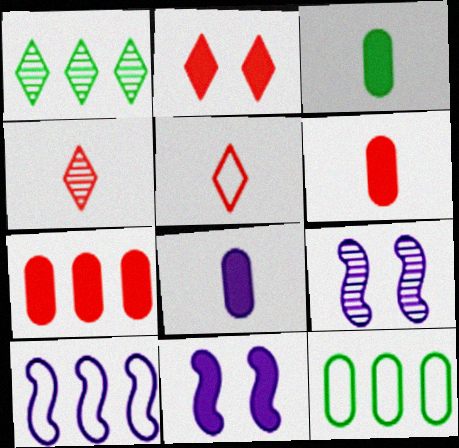[[1, 7, 10], 
[3, 6, 8], 
[4, 11, 12]]